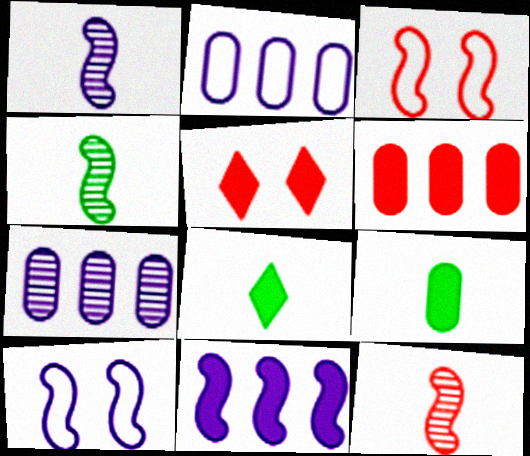[[1, 4, 12], 
[1, 10, 11], 
[2, 4, 5], 
[3, 4, 11], 
[3, 7, 8], 
[5, 9, 11]]